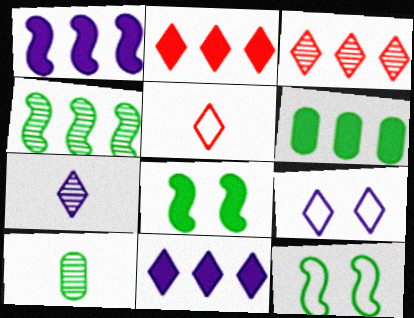[[1, 2, 6], 
[7, 9, 11]]